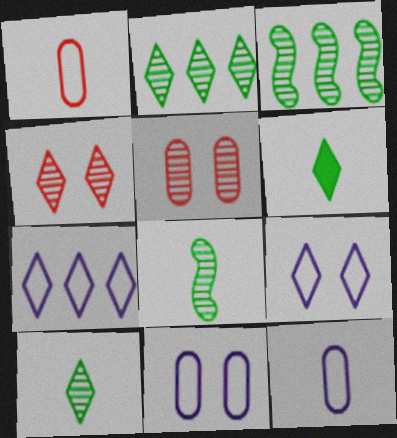[[4, 6, 7]]